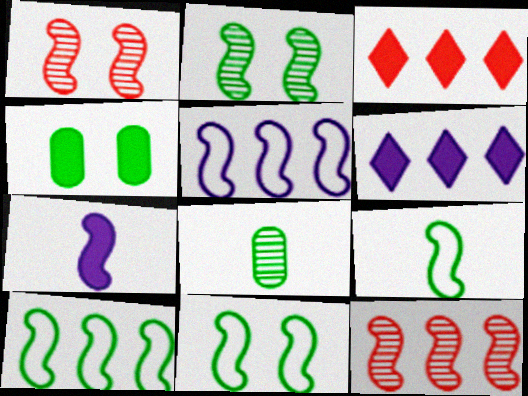[[1, 7, 10], 
[3, 4, 7], 
[7, 11, 12], 
[9, 10, 11]]